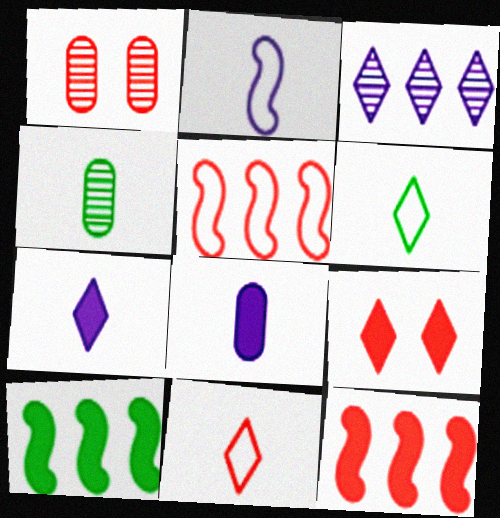[[1, 11, 12], 
[3, 6, 9], 
[8, 9, 10]]